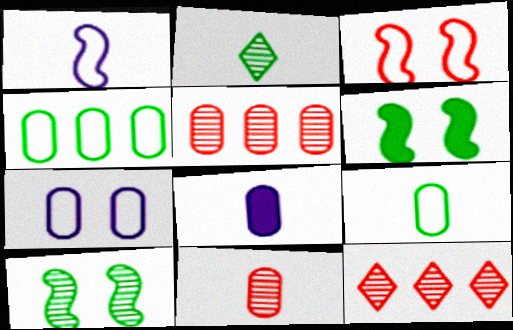[[2, 4, 6], 
[8, 9, 11]]